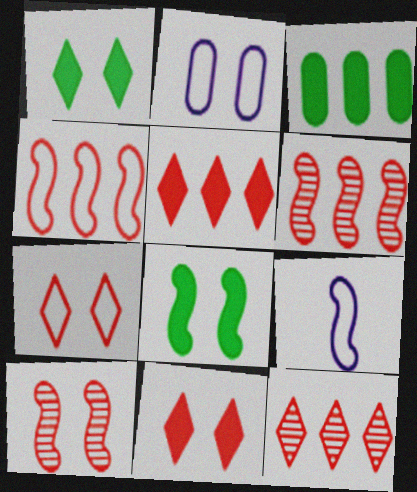[[1, 2, 10], 
[6, 8, 9]]